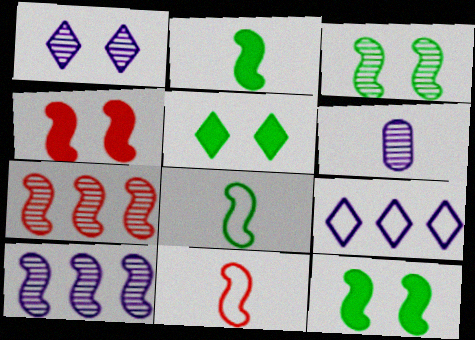[[1, 6, 10], 
[4, 7, 11], 
[4, 8, 10], 
[10, 11, 12]]